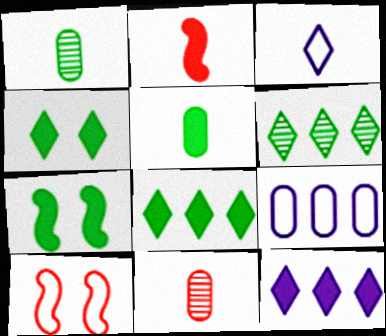[[1, 2, 3], 
[1, 10, 12], 
[5, 7, 8]]